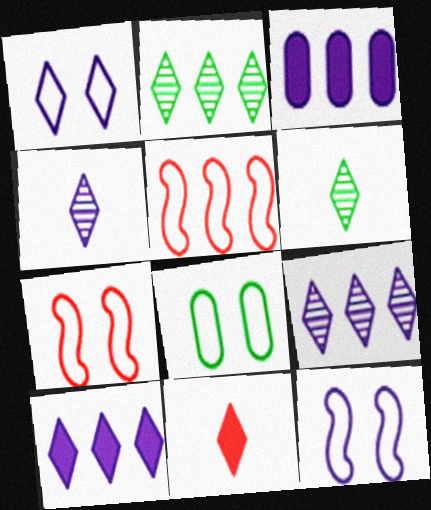[[1, 2, 11], 
[1, 4, 10], 
[1, 7, 8], 
[2, 3, 5], 
[3, 4, 12], 
[3, 6, 7]]